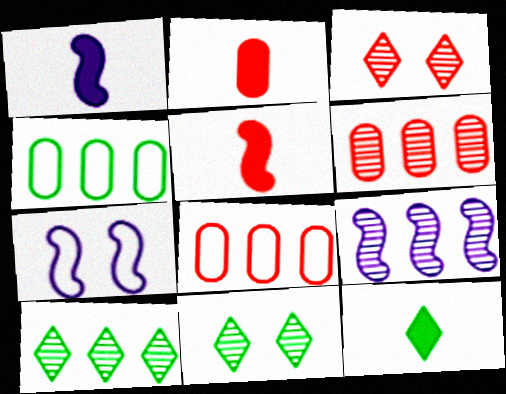[[1, 2, 12], 
[1, 3, 4], 
[1, 7, 9], 
[1, 8, 11], 
[2, 7, 10], 
[3, 5, 8], 
[6, 7, 12], 
[6, 9, 10]]